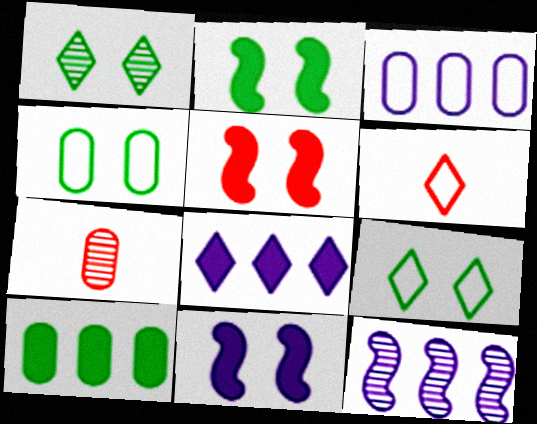[[1, 2, 4], 
[1, 6, 8], 
[1, 7, 12], 
[2, 5, 11], 
[3, 8, 12]]